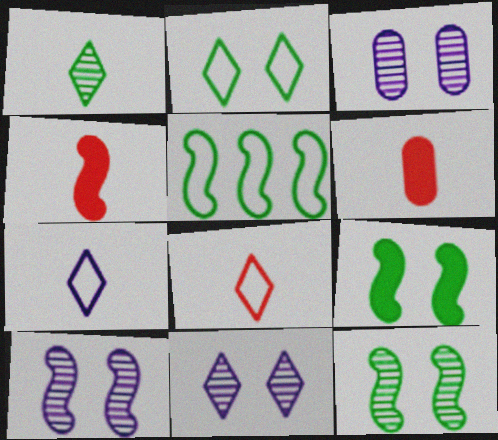[[3, 10, 11], 
[4, 5, 10], 
[5, 6, 11]]